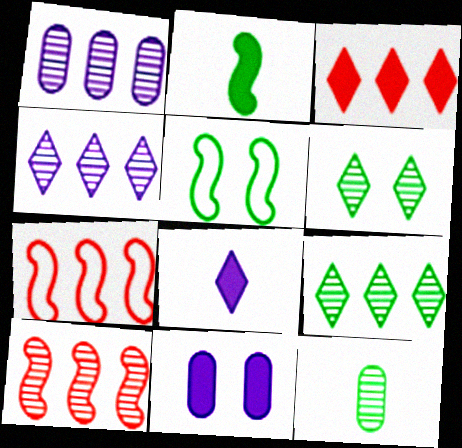[[1, 9, 10], 
[2, 3, 11]]